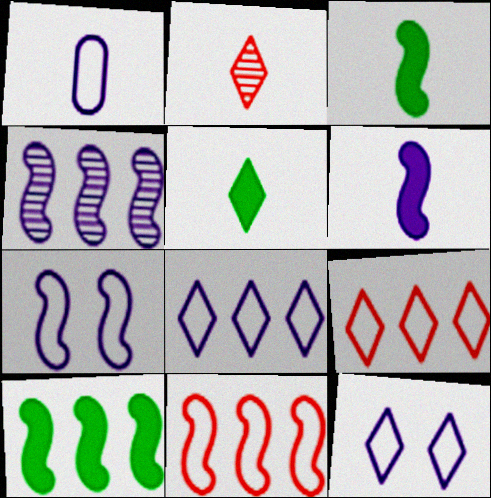[[1, 2, 3], 
[1, 7, 8], 
[4, 6, 7], 
[4, 10, 11]]